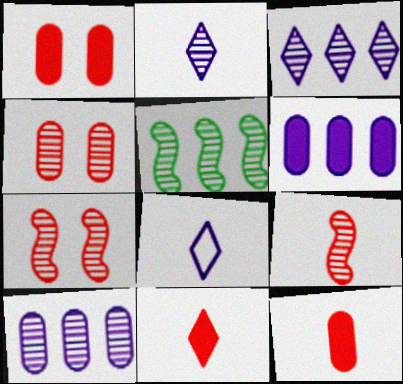[[1, 5, 8], 
[2, 4, 5]]